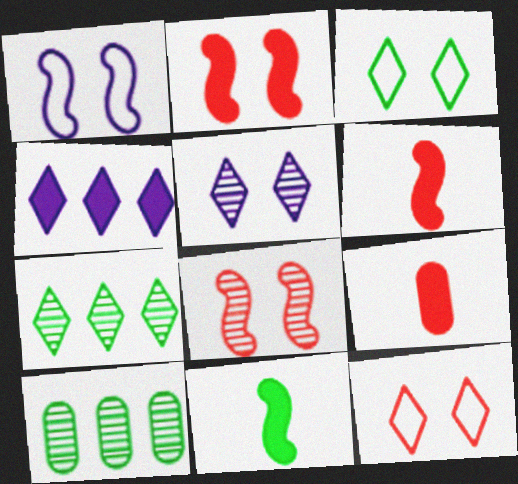[[1, 7, 9], 
[3, 10, 11]]